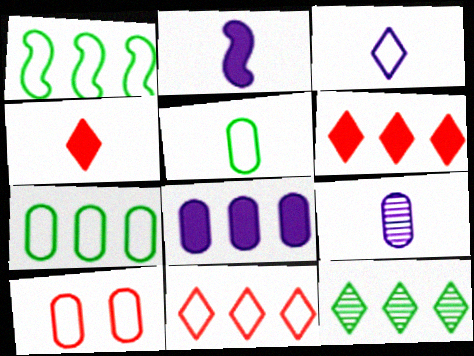[[1, 3, 10], 
[2, 3, 9], 
[2, 10, 12]]